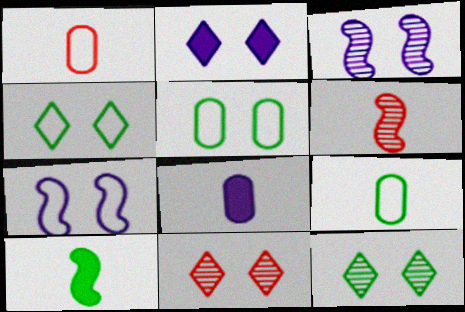[[2, 4, 11]]